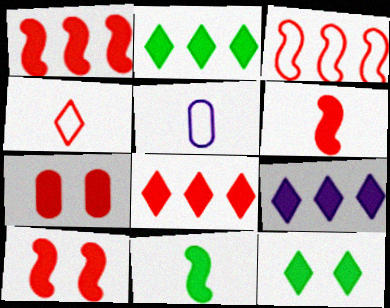[[1, 6, 10], 
[2, 8, 9], 
[6, 7, 8], 
[7, 9, 11]]